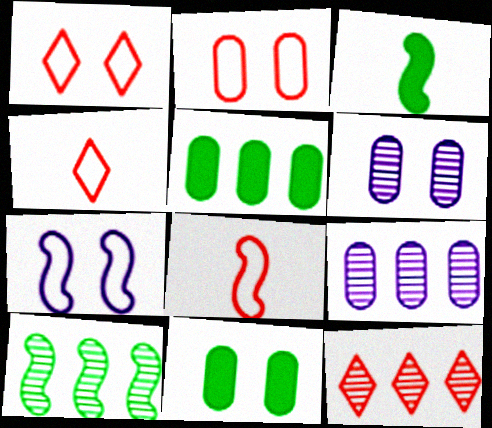[[1, 3, 9], 
[2, 6, 11], 
[9, 10, 12]]